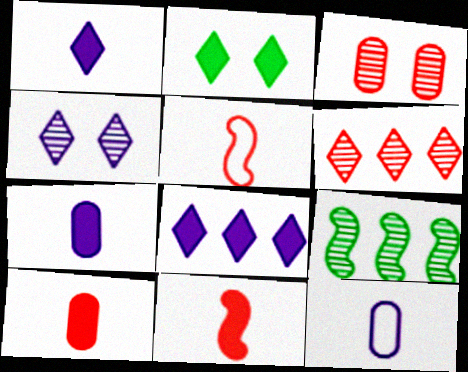[]